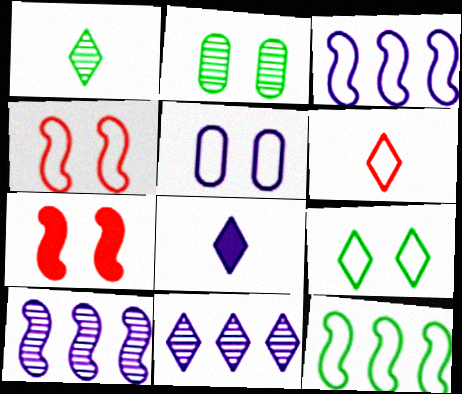[[1, 6, 8], 
[4, 5, 9], 
[5, 6, 12], 
[5, 8, 10]]